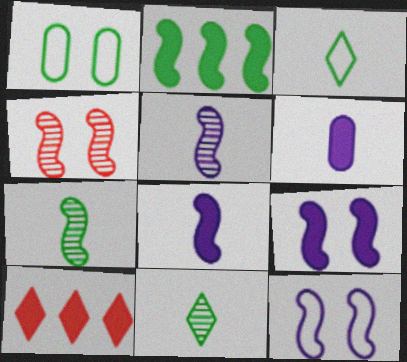[[1, 2, 11], 
[1, 5, 10]]